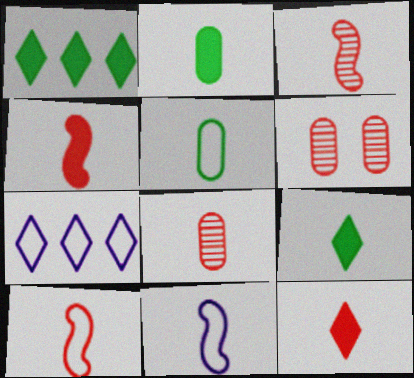[[1, 6, 11], 
[3, 4, 10], 
[8, 9, 11], 
[8, 10, 12]]